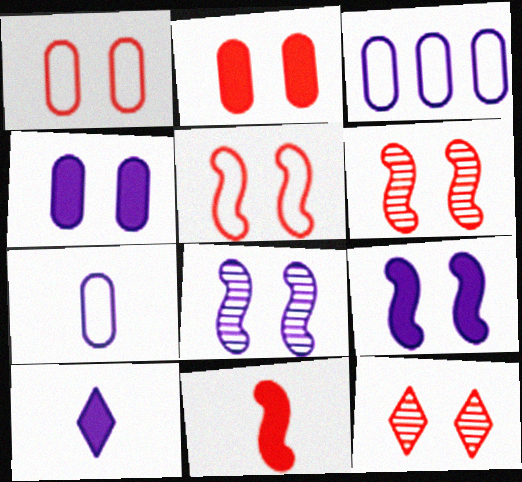[[2, 5, 12], 
[3, 8, 10]]